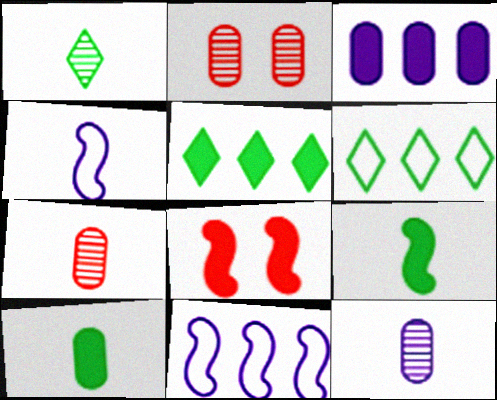[[2, 4, 5], 
[6, 8, 12]]